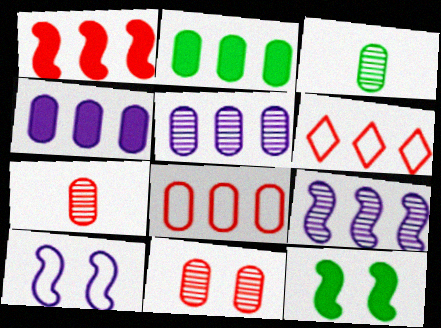[[2, 5, 8], 
[2, 6, 9], 
[3, 5, 11]]